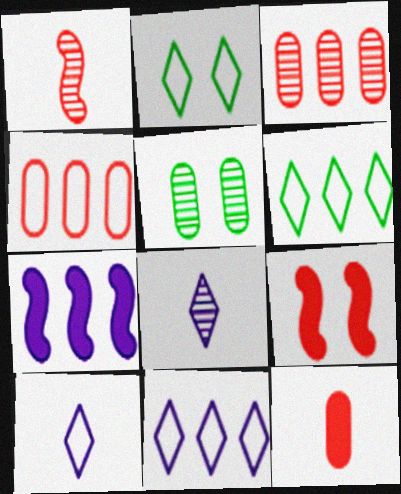[[3, 6, 7]]